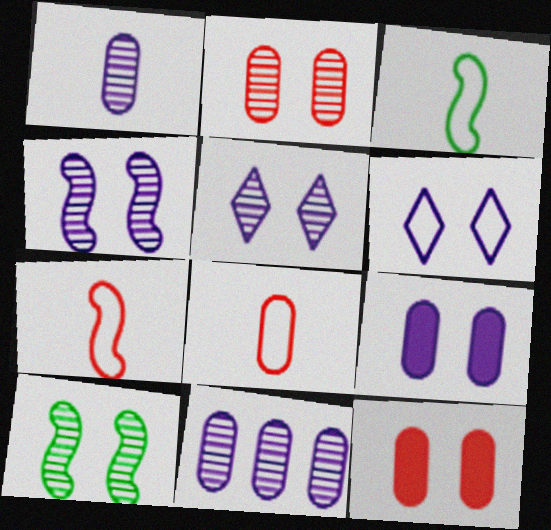[[2, 5, 10], 
[4, 6, 9], 
[6, 10, 12]]